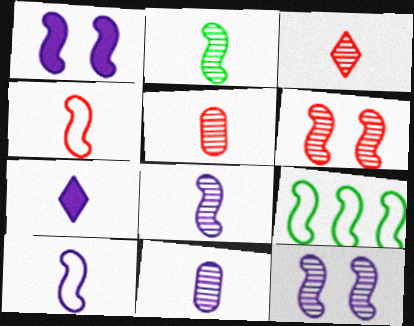[[2, 3, 11], 
[7, 10, 11]]